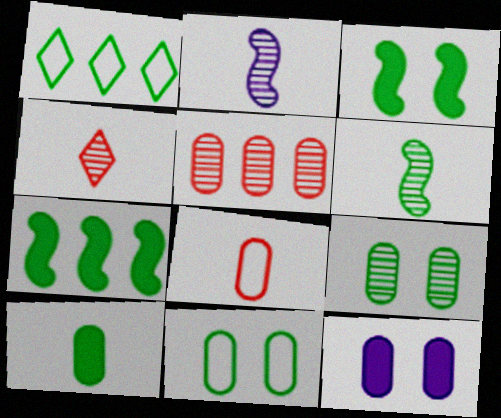[]